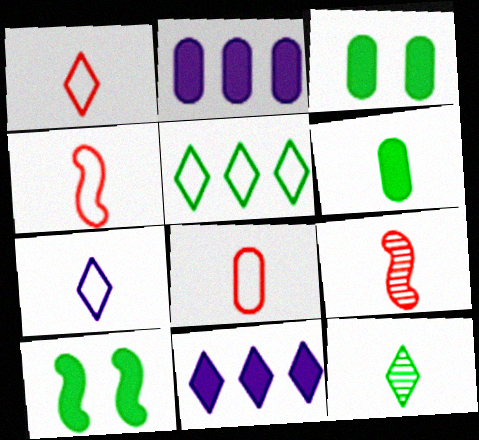[[1, 4, 8], 
[6, 7, 9]]